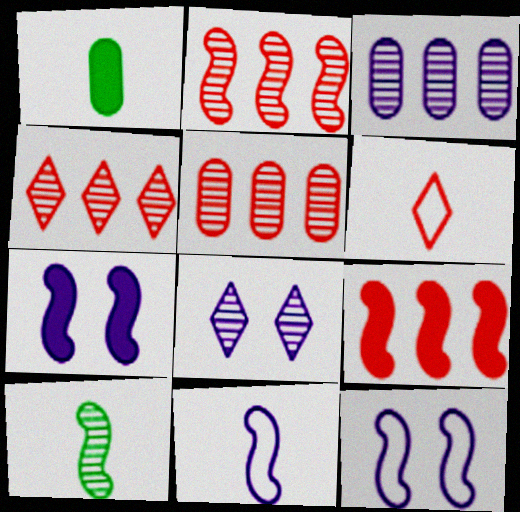[[1, 4, 12], 
[2, 4, 5], 
[5, 8, 10], 
[9, 10, 12]]